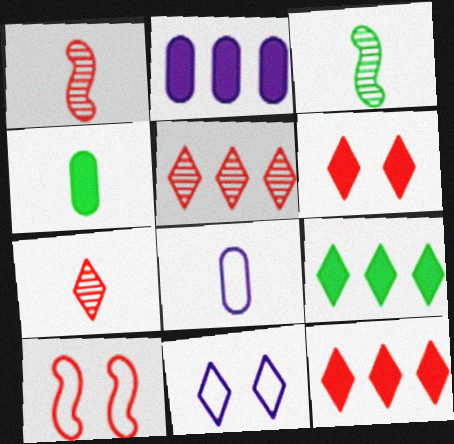[[7, 9, 11]]